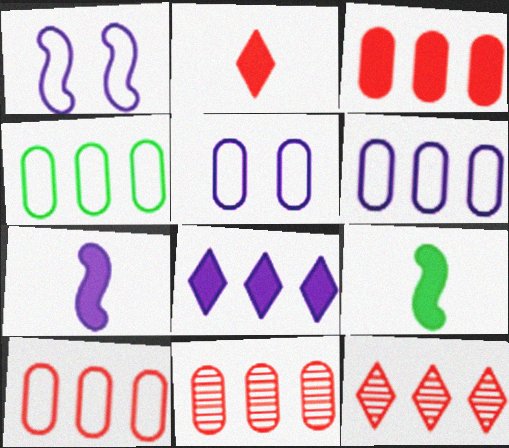[[3, 10, 11], 
[4, 6, 10], 
[5, 9, 12]]